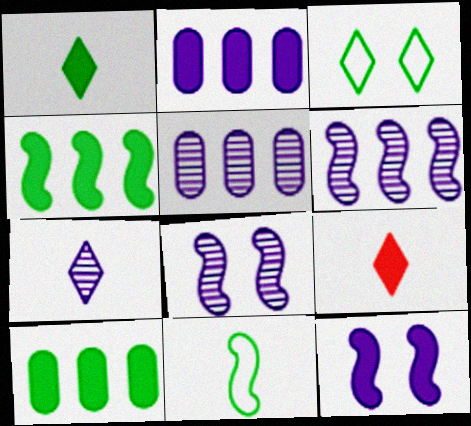[[5, 7, 8], 
[9, 10, 12]]